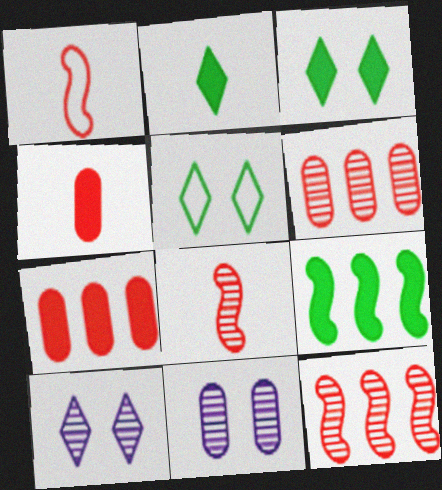[]